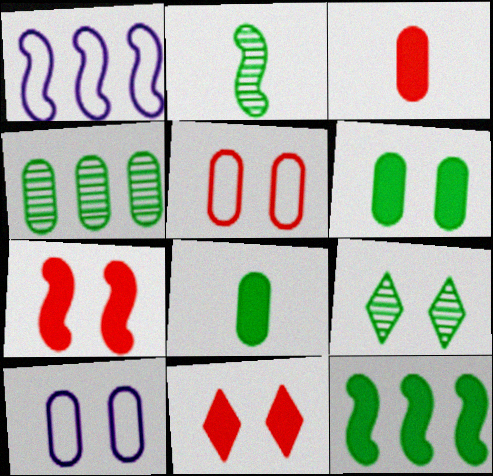[[1, 2, 7], 
[1, 3, 9], 
[2, 4, 9], 
[3, 4, 10], 
[7, 9, 10]]